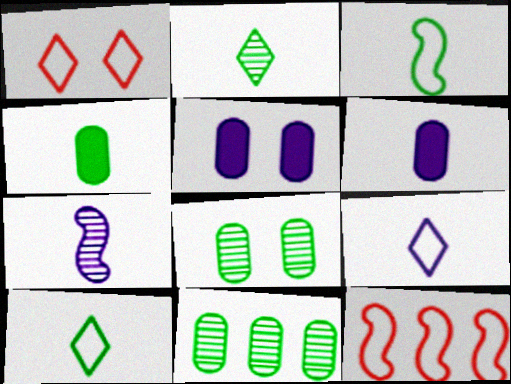[[2, 3, 4], 
[2, 5, 12], 
[6, 7, 9]]